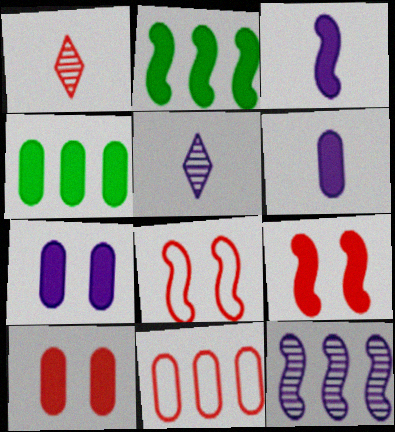[[1, 9, 11], 
[2, 3, 9], 
[4, 5, 8], 
[4, 6, 10]]